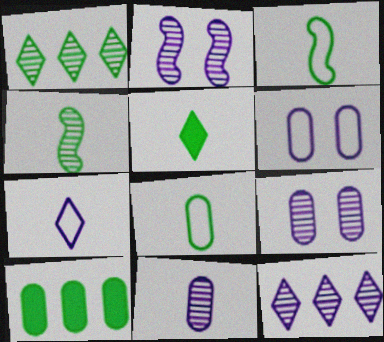[[2, 11, 12], 
[4, 5, 8]]